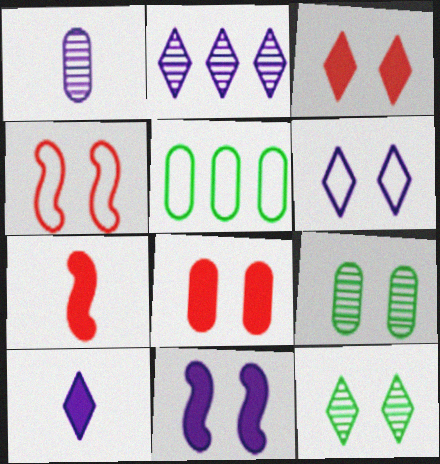[[1, 5, 8], 
[2, 6, 10], 
[3, 6, 12]]